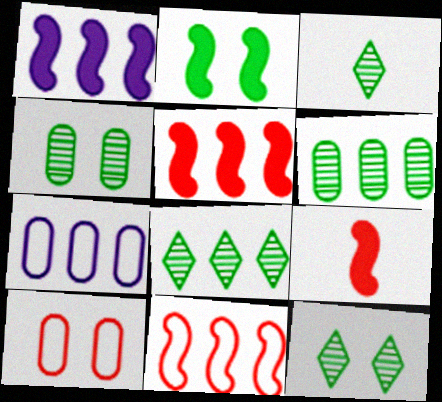[[1, 2, 9], 
[1, 3, 10], 
[3, 8, 12], 
[5, 7, 8], 
[7, 9, 12]]